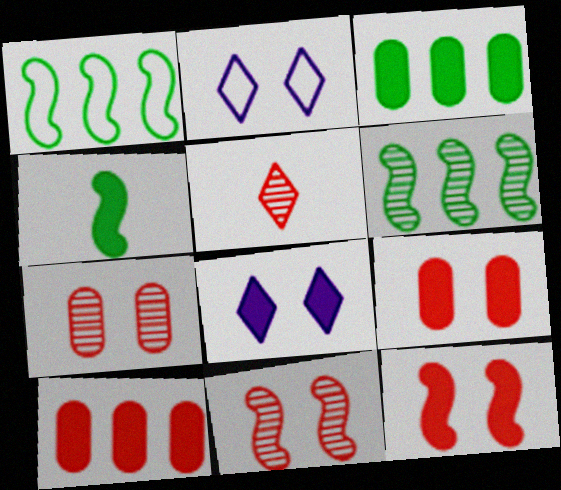[[4, 8, 10]]